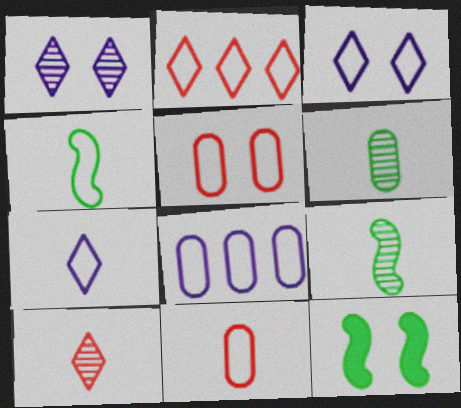[[1, 5, 12], 
[4, 7, 11], 
[8, 10, 12]]